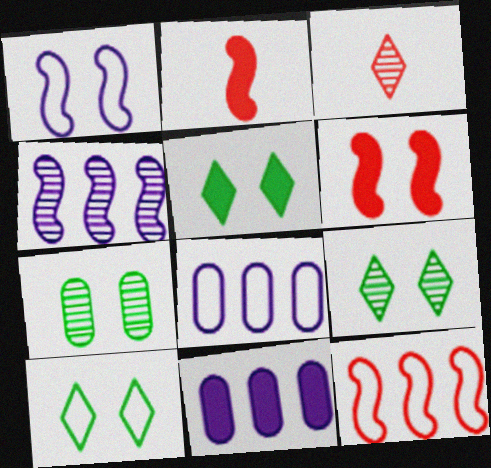[[2, 5, 11], 
[2, 8, 9], 
[3, 4, 7], 
[5, 9, 10]]